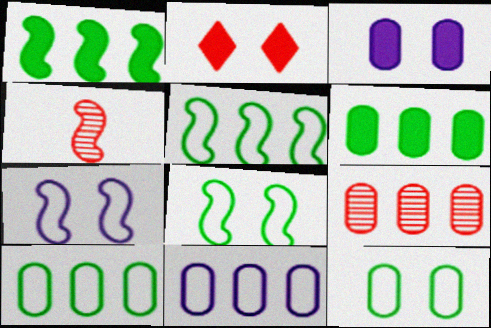[[1, 4, 7], 
[6, 9, 11]]